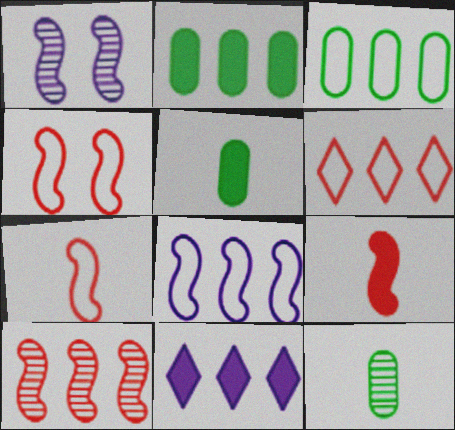[[1, 5, 6], 
[3, 6, 8], 
[3, 10, 11], 
[4, 9, 10], 
[4, 11, 12]]